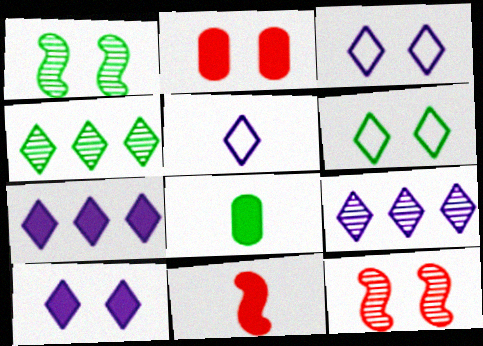[[1, 2, 3], 
[5, 9, 10]]